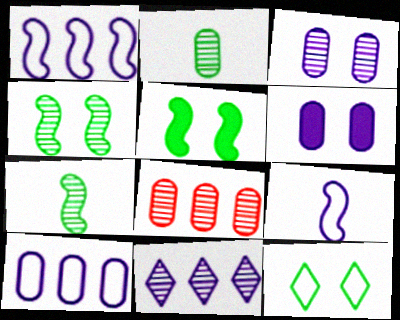[[2, 3, 8], 
[6, 9, 11]]